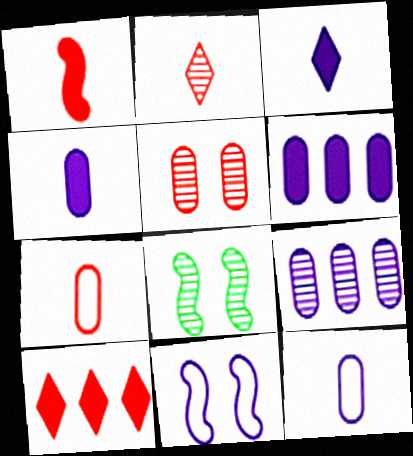[[1, 2, 7], 
[2, 8, 9], 
[3, 9, 11], 
[8, 10, 12]]